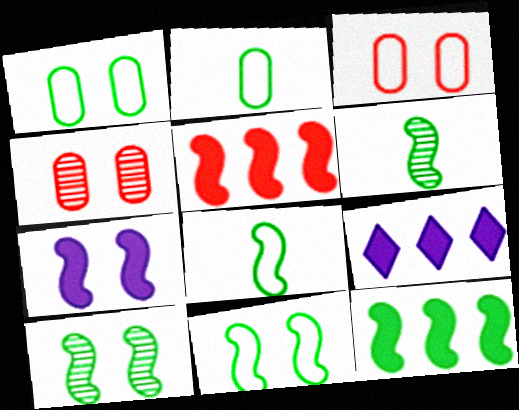[[3, 6, 9], 
[4, 8, 9], 
[6, 11, 12], 
[8, 10, 12]]